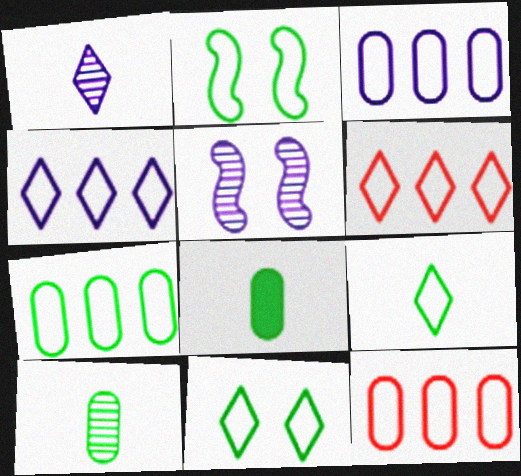[[2, 7, 9], 
[3, 7, 12], 
[5, 6, 8]]